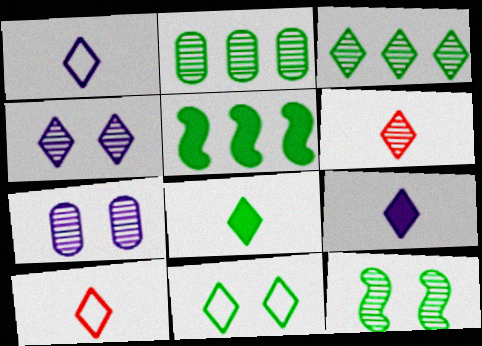[[1, 6, 8], 
[3, 4, 6], 
[3, 8, 11], 
[5, 7, 10]]